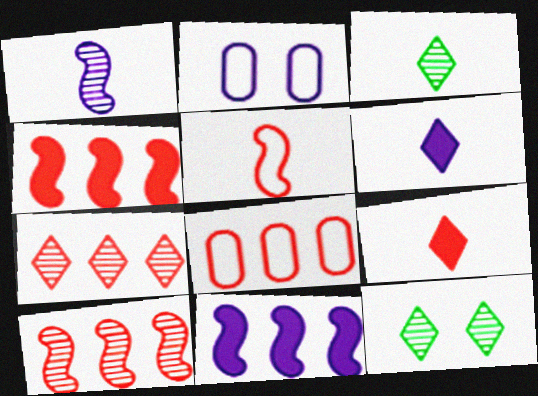[[2, 3, 4], 
[4, 7, 8]]